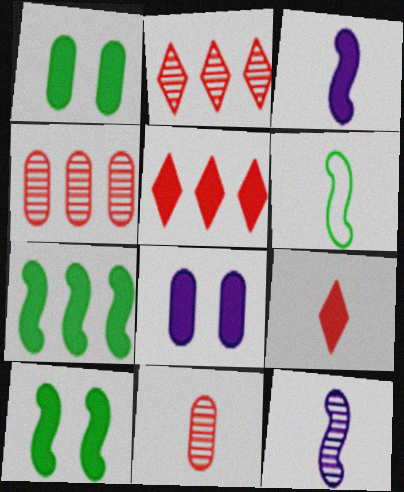[[1, 3, 5], 
[2, 6, 8], 
[7, 8, 9]]